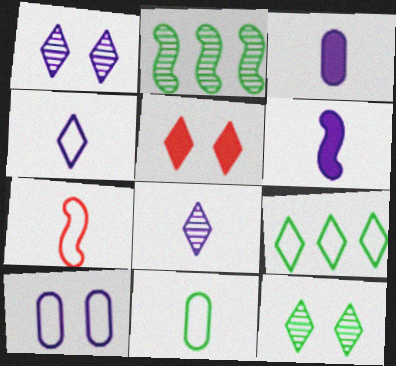[[4, 7, 11], 
[5, 8, 9], 
[7, 9, 10]]